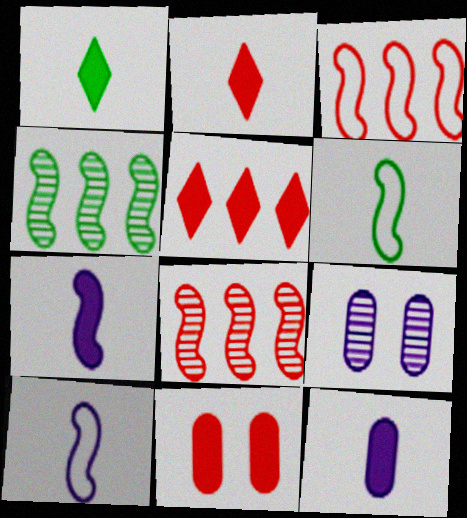[[1, 3, 9], 
[5, 6, 9]]